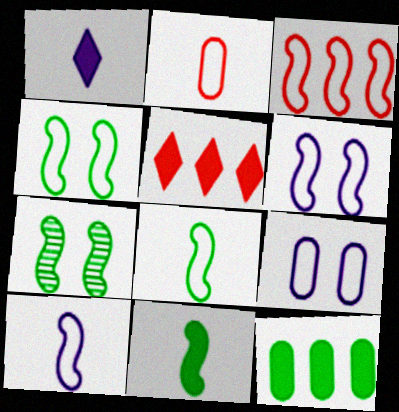[[3, 4, 10], 
[3, 6, 8]]